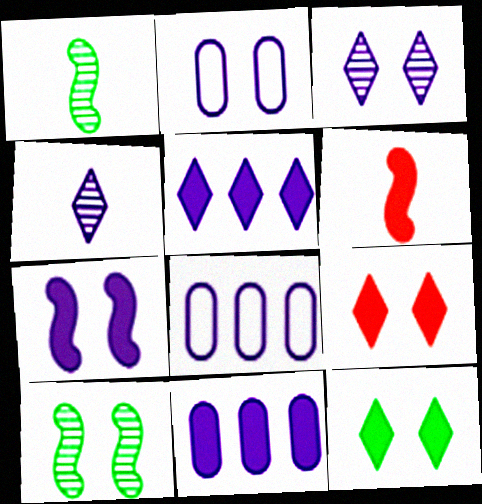[[1, 8, 9], 
[2, 3, 7], 
[2, 9, 10], 
[4, 7, 8], 
[6, 11, 12]]